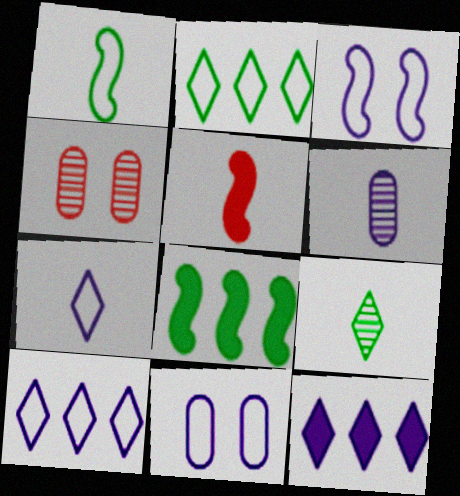[[1, 4, 12], 
[3, 6, 12], 
[4, 7, 8]]